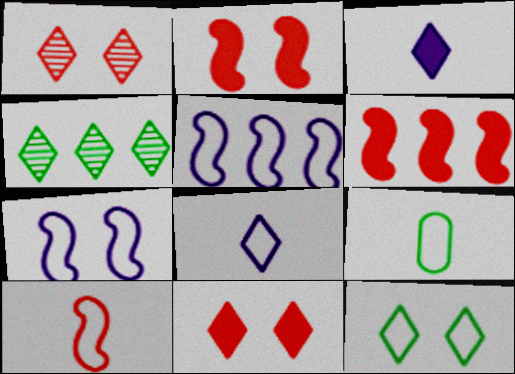[[4, 8, 11], 
[8, 9, 10]]